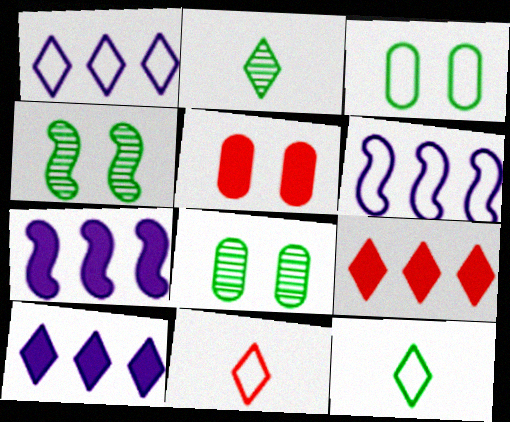[[2, 5, 6], 
[3, 6, 11], 
[7, 8, 11]]